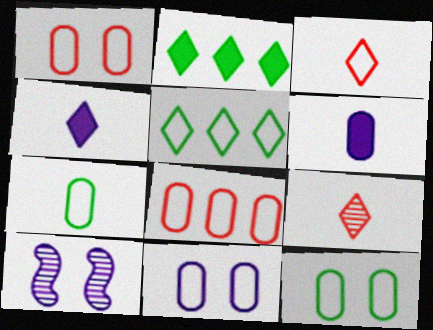[[1, 11, 12], 
[7, 8, 11]]